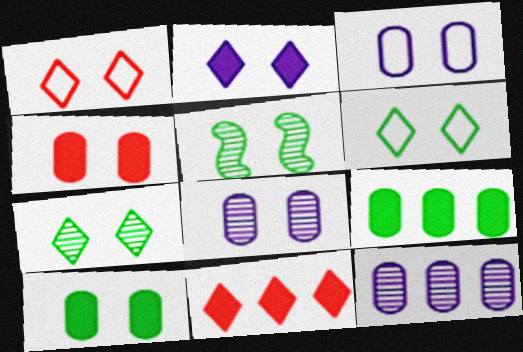[[1, 2, 7], 
[5, 6, 10]]